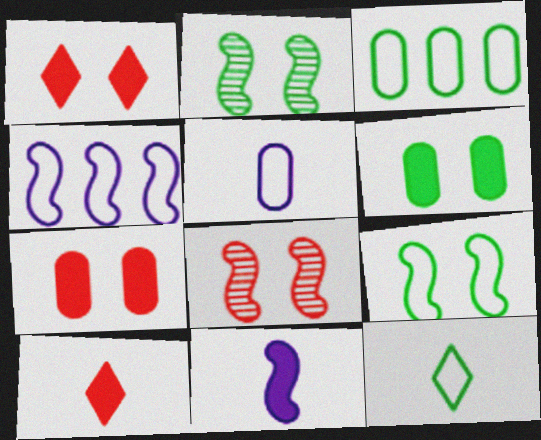[[3, 9, 12]]